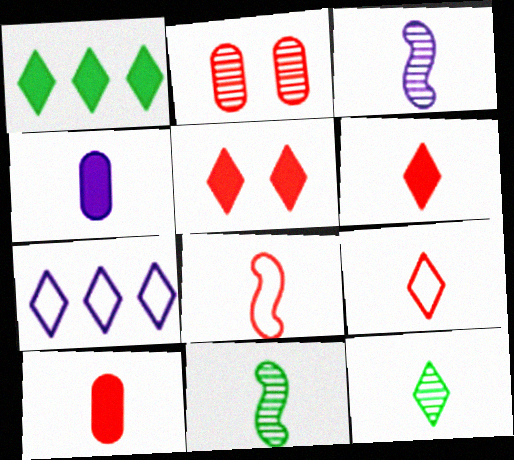[[4, 8, 12], 
[4, 9, 11], 
[5, 7, 12]]